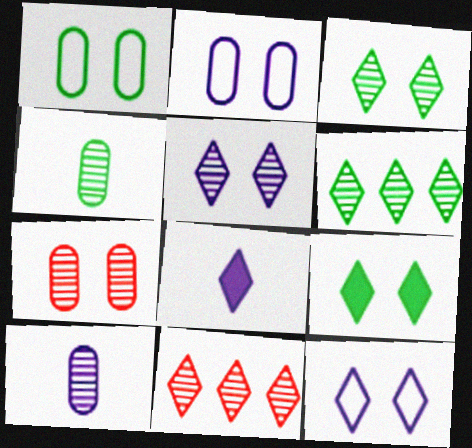[]